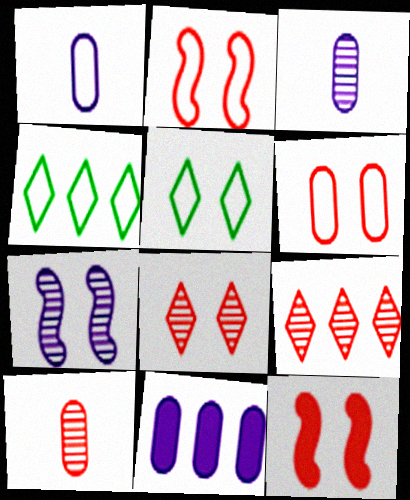[[1, 2, 4], 
[3, 4, 12], 
[6, 8, 12]]